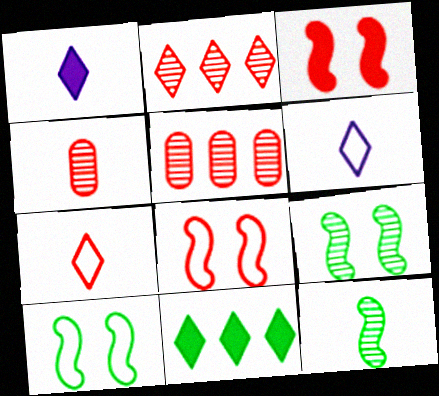[[1, 5, 10], 
[3, 5, 7]]